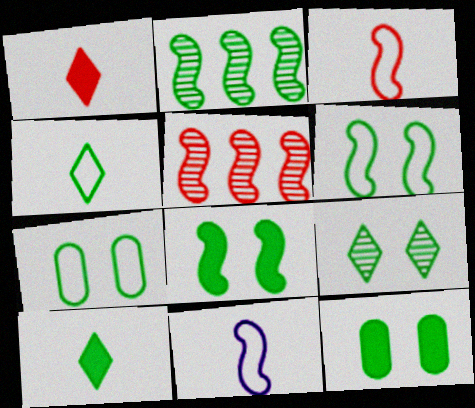[[2, 4, 12], 
[2, 7, 10], 
[5, 8, 11], 
[6, 9, 12], 
[7, 8, 9]]